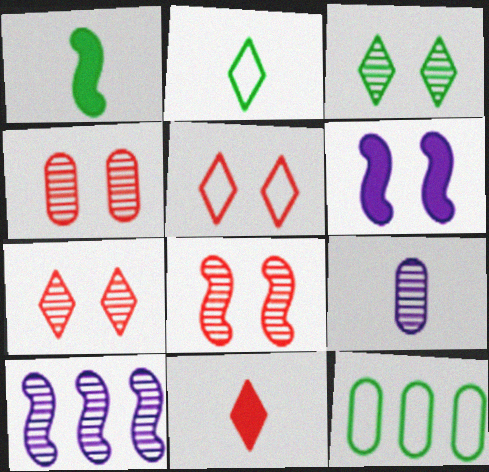[[1, 3, 12], 
[4, 7, 8]]